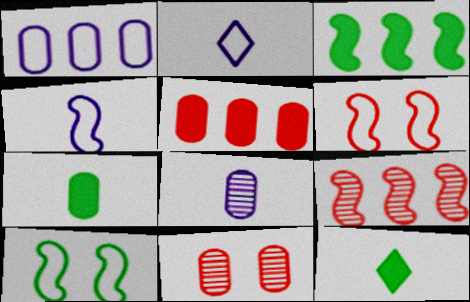[[1, 7, 11], 
[2, 3, 11]]